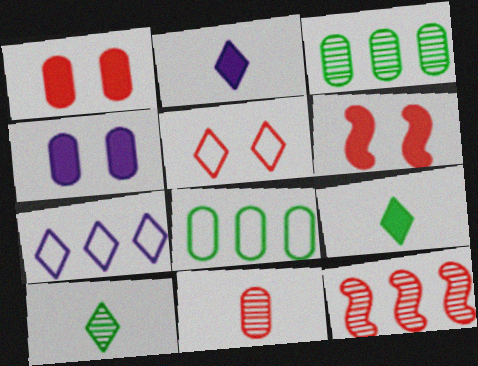[[4, 8, 11]]